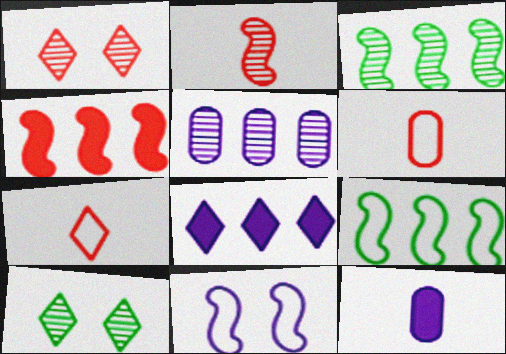[[1, 4, 6], 
[1, 9, 12], 
[2, 5, 10], 
[7, 8, 10]]